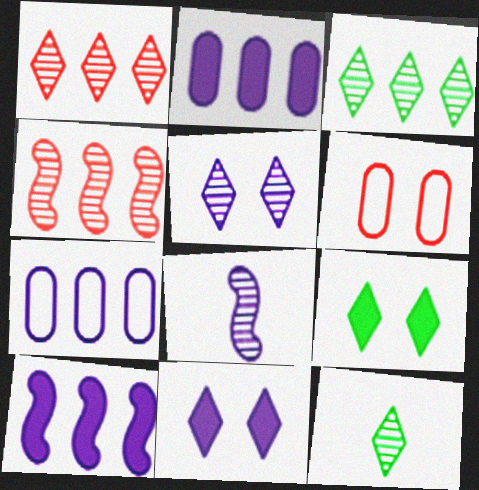[[1, 5, 12], 
[6, 10, 12], 
[7, 8, 11]]